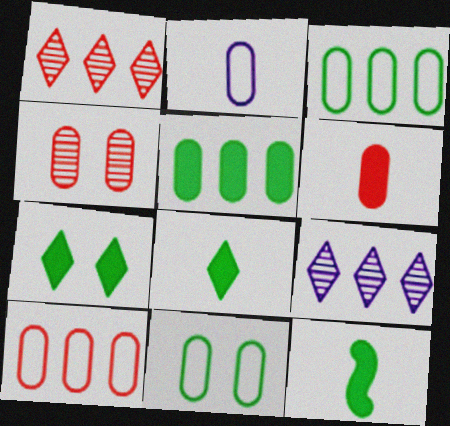[[2, 4, 5], 
[2, 10, 11], 
[4, 6, 10], 
[5, 7, 12]]